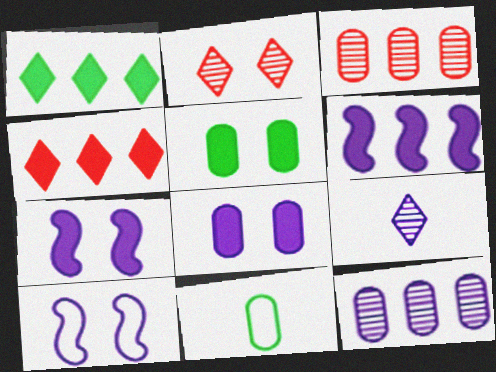[[2, 5, 10], 
[2, 6, 11], 
[3, 8, 11]]